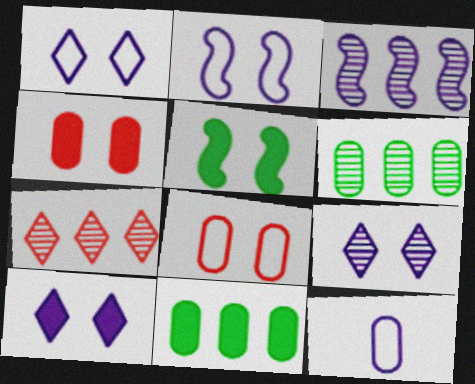[[1, 9, 10], 
[3, 6, 7], 
[3, 10, 12], 
[4, 5, 10], 
[4, 6, 12], 
[5, 7, 12], 
[5, 8, 9]]